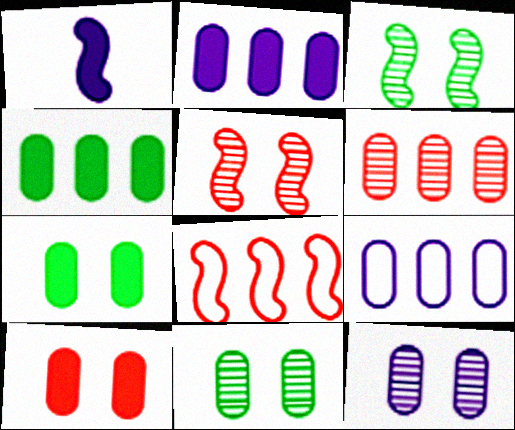[[1, 3, 8], 
[4, 6, 9]]